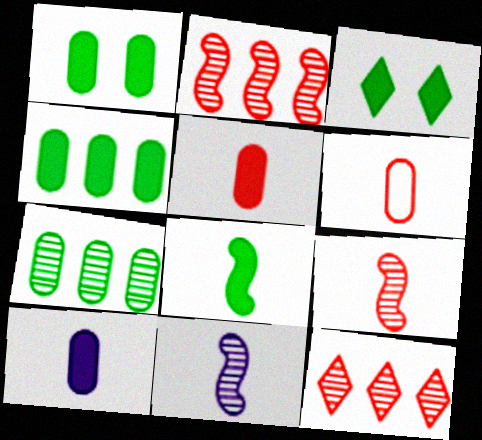[[3, 4, 8]]